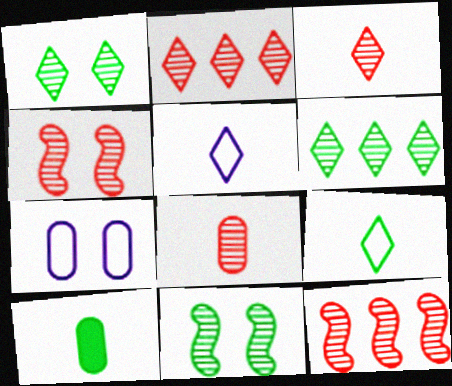[[2, 4, 8]]